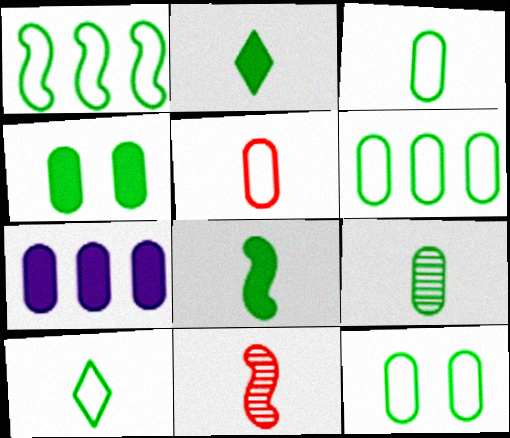[[1, 10, 12], 
[3, 6, 12], 
[4, 6, 9], 
[8, 9, 10]]